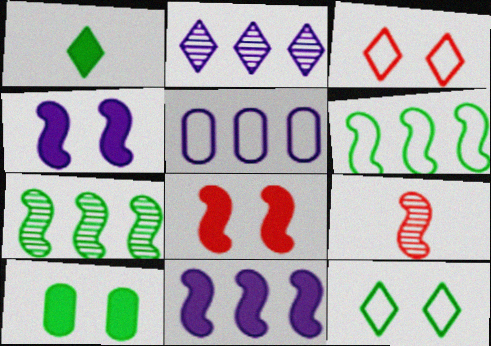[[1, 2, 3], 
[2, 5, 11], 
[4, 6, 9]]